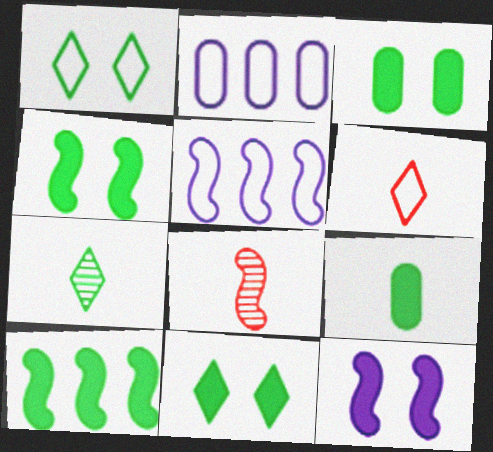[[2, 8, 11], 
[3, 4, 11], 
[4, 5, 8], 
[9, 10, 11]]